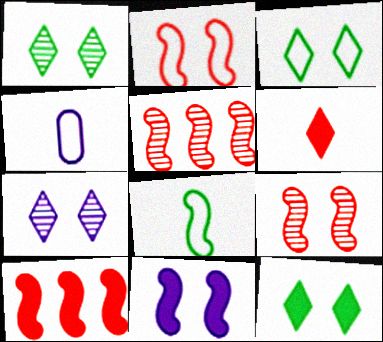[[1, 3, 12], 
[1, 4, 10], 
[4, 5, 12], 
[5, 8, 11]]